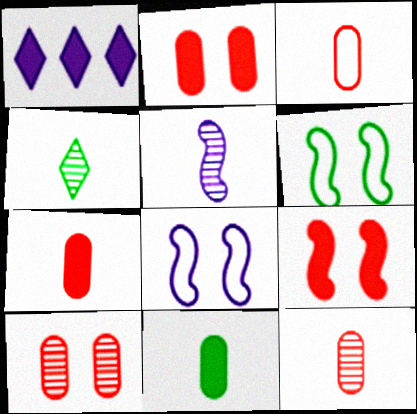[[1, 6, 12], 
[1, 9, 11], 
[3, 7, 12], 
[4, 5, 12]]